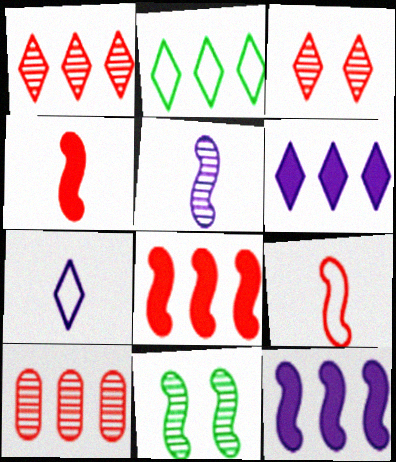[[1, 2, 6], 
[2, 10, 12], 
[9, 11, 12]]